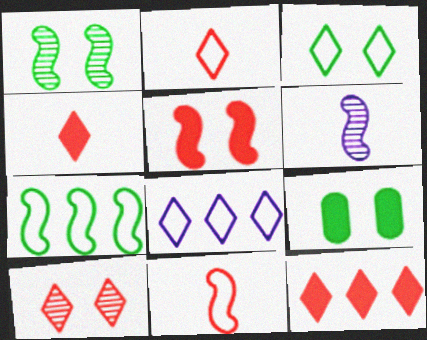[[1, 3, 9], 
[2, 3, 8], 
[2, 10, 12], 
[5, 6, 7]]